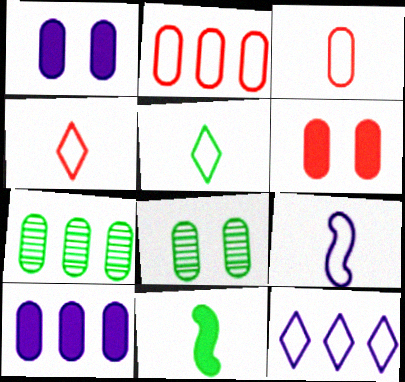[[1, 3, 7], 
[2, 7, 10], 
[3, 5, 9], 
[3, 8, 10]]